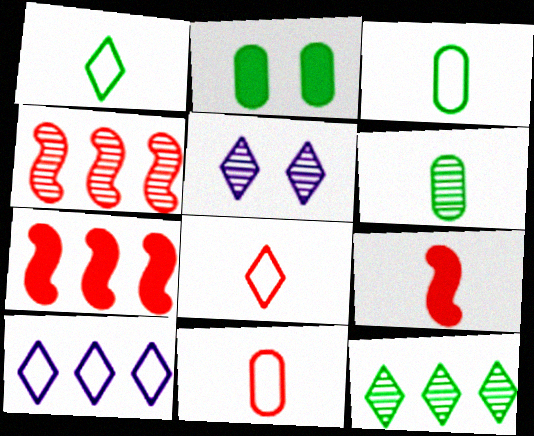[[3, 5, 7], 
[4, 5, 6]]